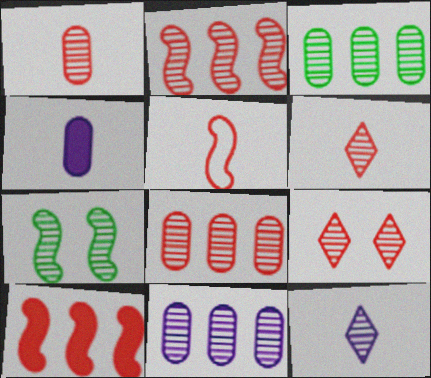[[1, 2, 9], 
[3, 8, 11], 
[6, 7, 11], 
[7, 8, 12]]